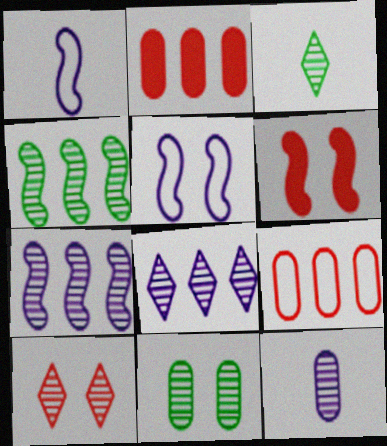[[1, 4, 6], 
[2, 3, 5], 
[3, 4, 11], 
[3, 8, 10], 
[4, 10, 12]]